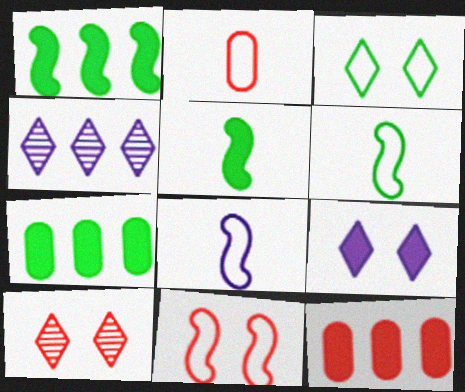[[3, 9, 10], 
[5, 9, 12], 
[7, 8, 10]]